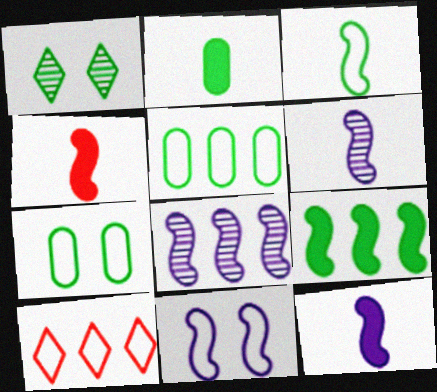[[3, 4, 6], 
[8, 11, 12]]